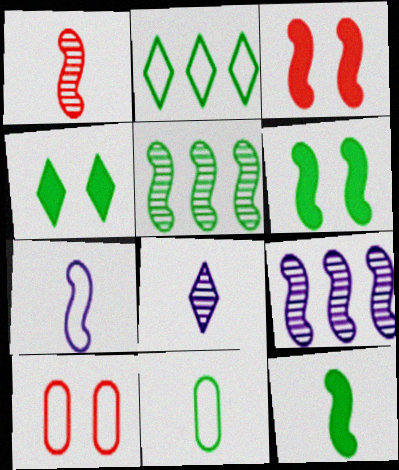[[1, 7, 12], 
[2, 7, 10], 
[3, 5, 7], 
[4, 5, 11]]